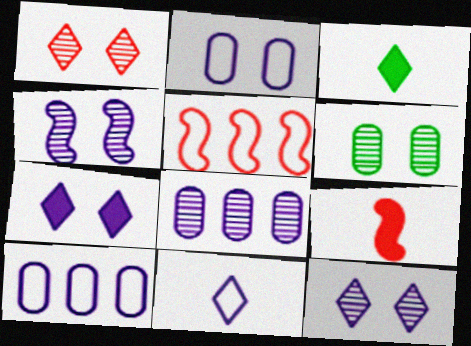[[1, 4, 6], 
[2, 4, 7]]